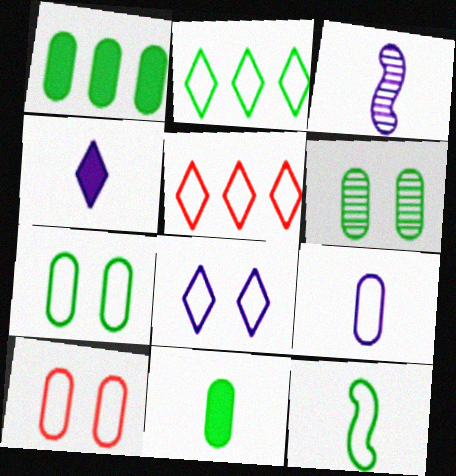[[2, 7, 12], 
[3, 4, 9]]